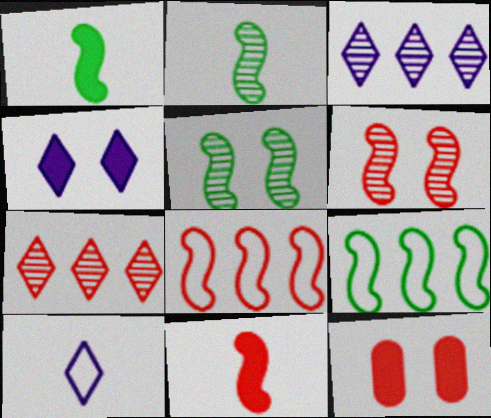[[1, 5, 9], 
[3, 4, 10], 
[6, 8, 11]]